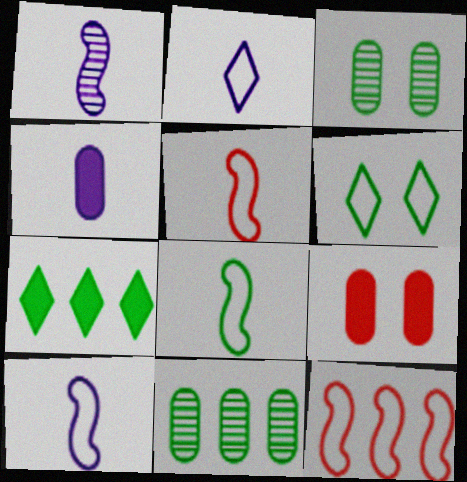[[1, 2, 4], 
[3, 7, 8], 
[5, 8, 10]]